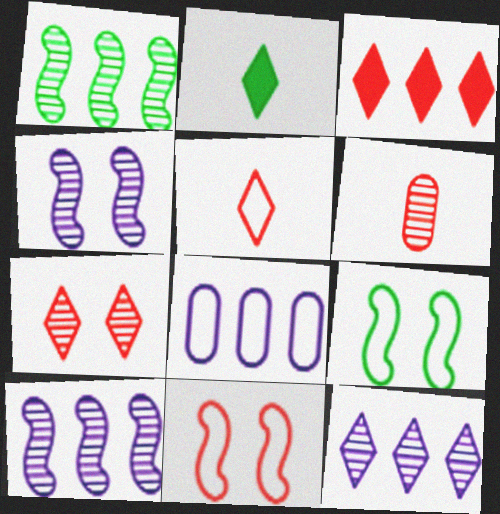[[1, 3, 8], 
[3, 5, 7], 
[3, 6, 11], 
[5, 8, 9]]